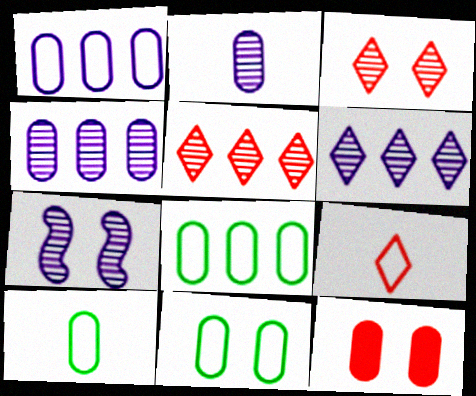[[2, 6, 7], 
[2, 8, 12], 
[4, 10, 12], 
[8, 10, 11]]